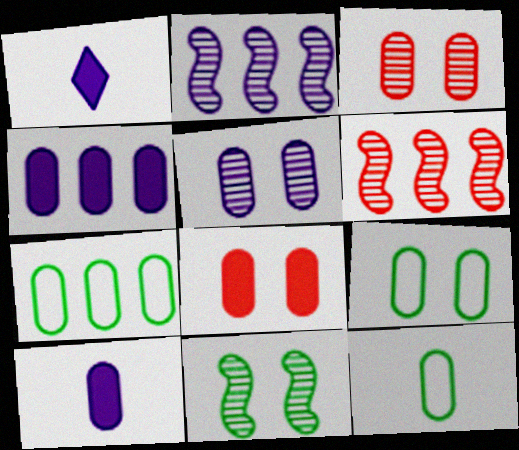[[1, 6, 9], 
[3, 4, 12], 
[3, 7, 10], 
[5, 8, 9], 
[7, 9, 12]]